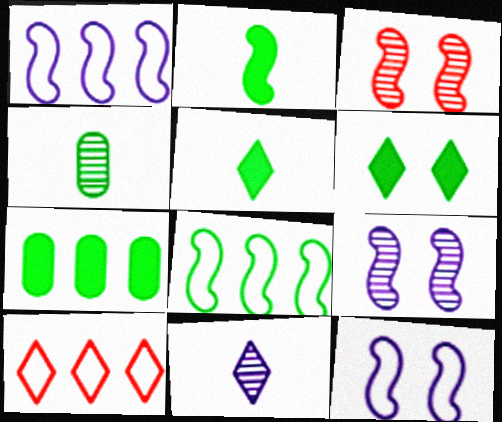[[1, 2, 3], 
[2, 6, 7], 
[4, 6, 8], 
[6, 10, 11]]